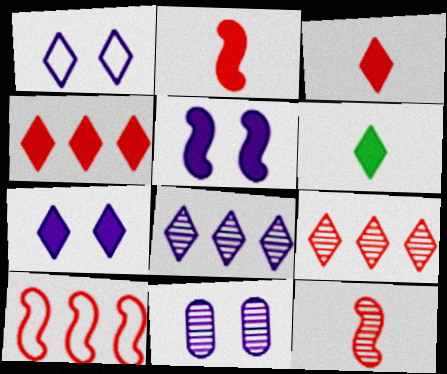[[1, 5, 11], 
[1, 6, 9], 
[4, 6, 7], 
[6, 10, 11]]